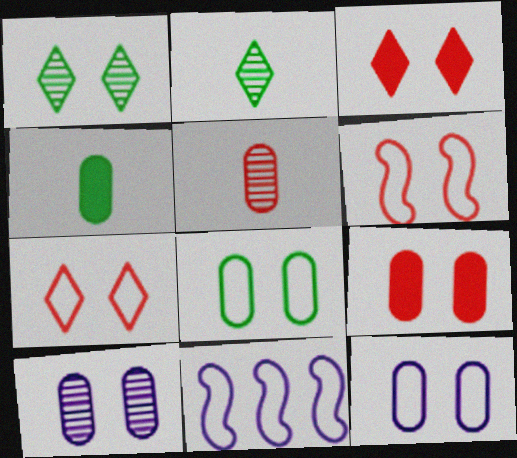[[2, 9, 11], 
[8, 9, 10]]